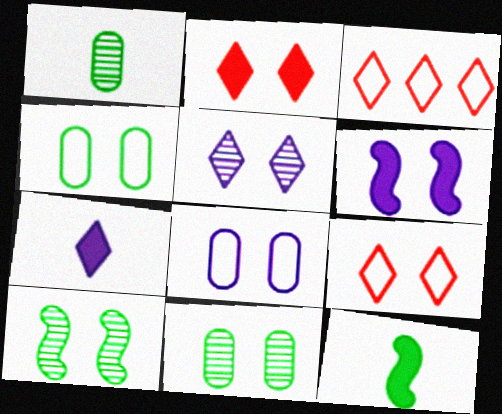[[1, 3, 6], 
[2, 8, 10], 
[5, 6, 8], 
[6, 9, 11]]